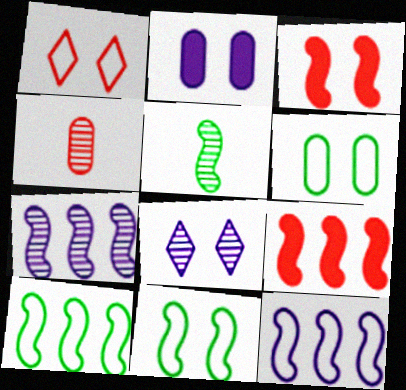[[1, 4, 9], 
[3, 5, 12], 
[3, 6, 8], 
[7, 9, 10]]